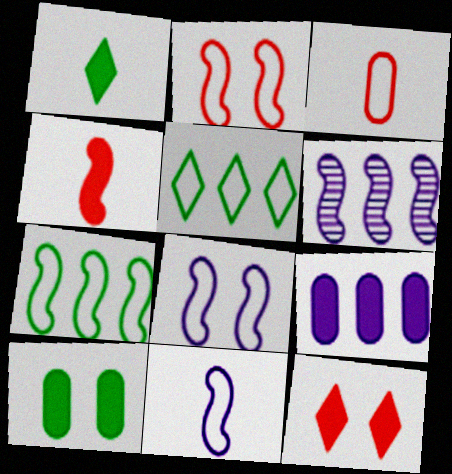[[2, 7, 11], 
[3, 5, 8]]